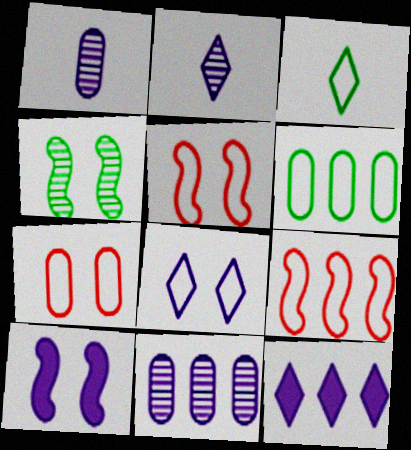[[2, 8, 12], 
[4, 5, 10]]